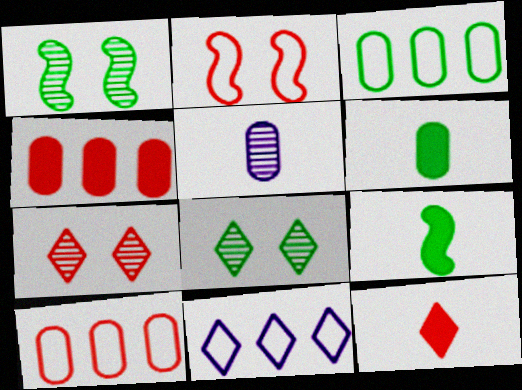[[3, 8, 9], 
[8, 11, 12]]